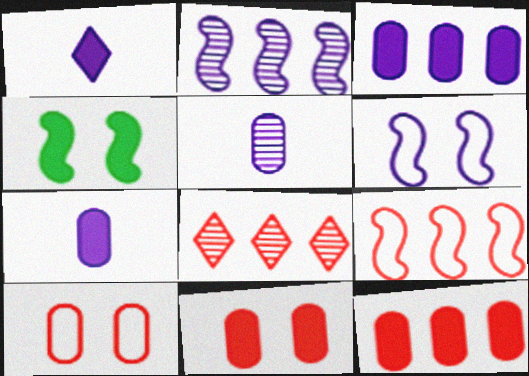[[1, 4, 12], 
[8, 9, 12]]